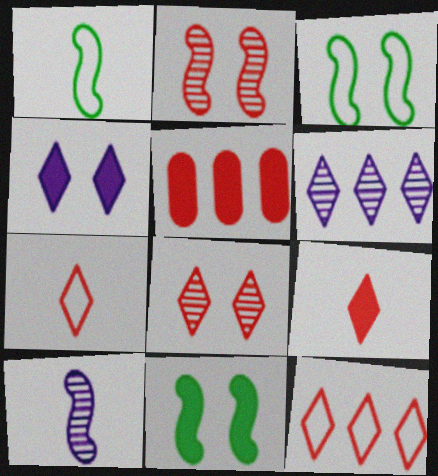[[2, 5, 7], 
[8, 9, 12]]